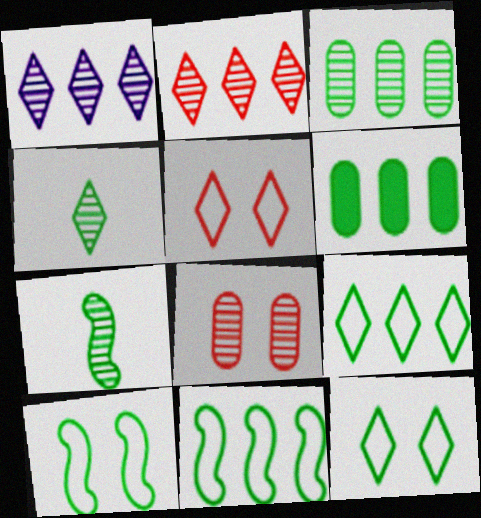[[1, 7, 8], 
[4, 6, 10], 
[6, 7, 12]]